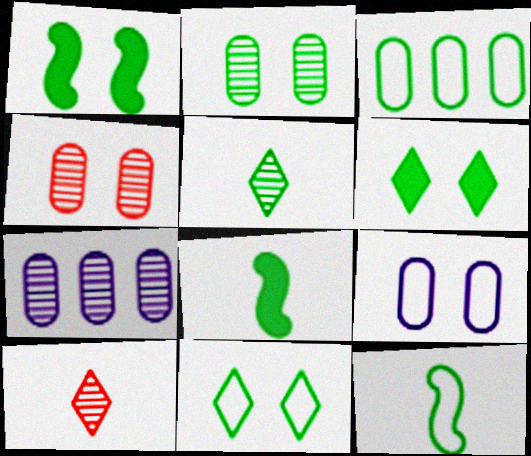[[1, 2, 11], 
[1, 3, 5], 
[3, 11, 12]]